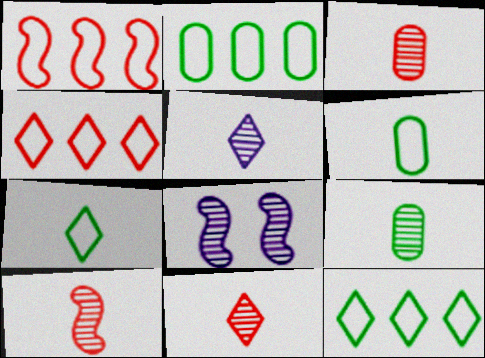[[3, 10, 11], 
[5, 9, 10]]